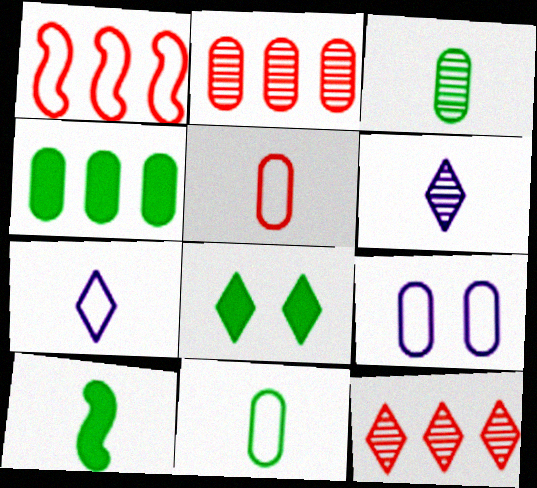[[4, 8, 10], 
[5, 6, 10], 
[7, 8, 12], 
[9, 10, 12]]